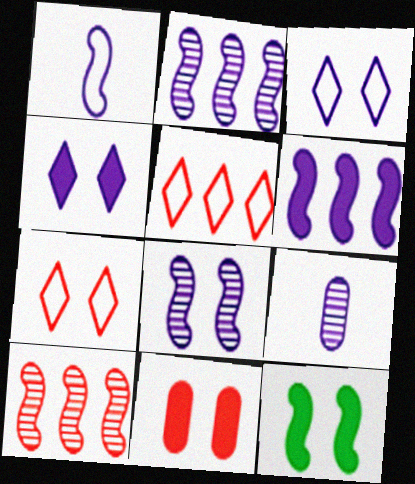[[1, 6, 8], 
[1, 10, 12], 
[3, 6, 9], 
[4, 11, 12], 
[5, 9, 12]]